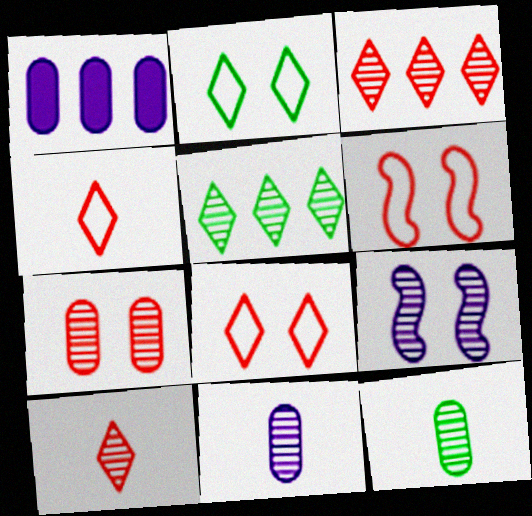[[3, 9, 12]]